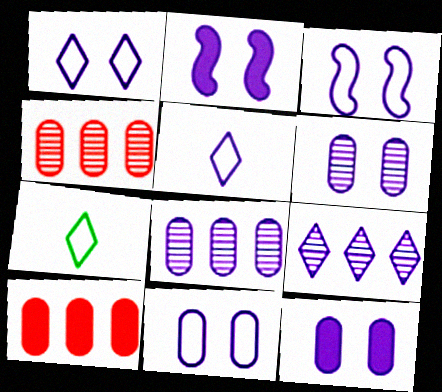[[1, 2, 6], 
[1, 3, 11], 
[2, 4, 7], 
[2, 5, 8], 
[6, 11, 12]]